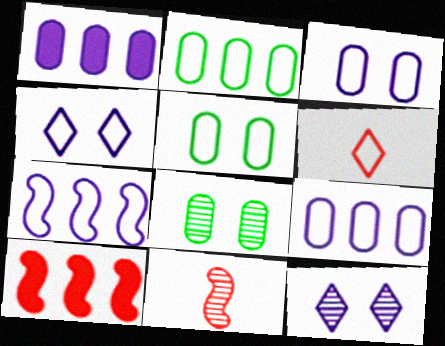[[5, 6, 7]]